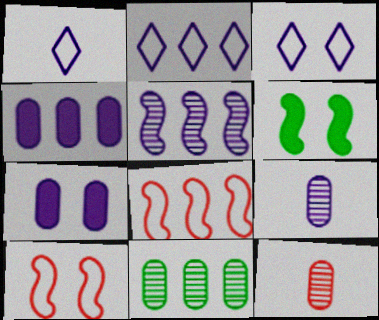[[1, 2, 3], 
[1, 5, 7], 
[2, 4, 5], 
[2, 6, 12]]